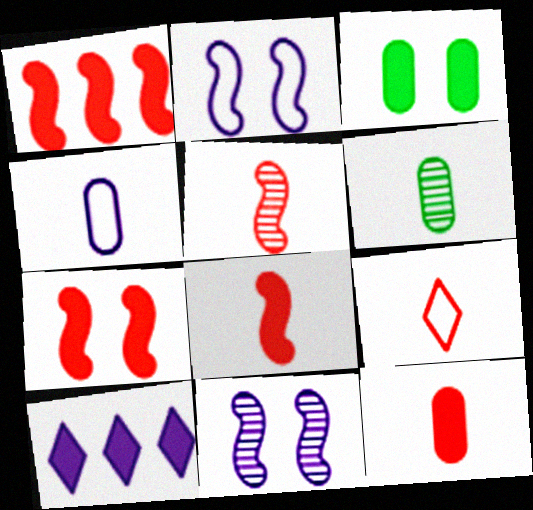[[1, 7, 8], 
[3, 8, 10], 
[4, 6, 12], 
[4, 10, 11], 
[5, 9, 12]]